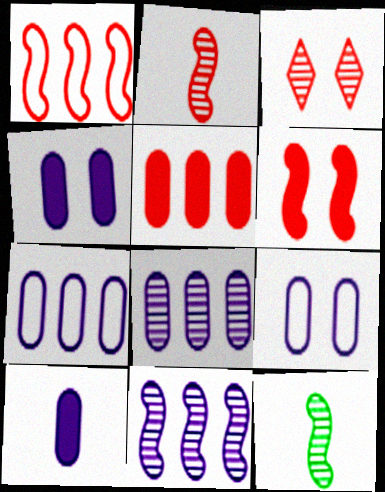[[1, 2, 6], 
[3, 8, 12], 
[8, 9, 10]]